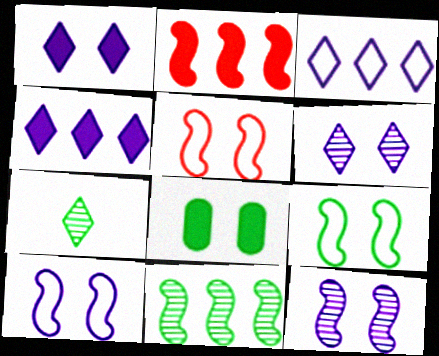[[5, 6, 8], 
[5, 9, 10]]